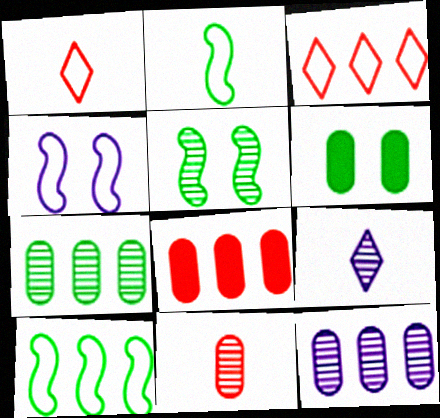[]